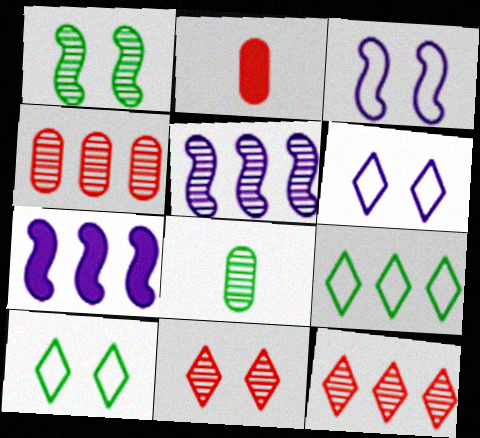[[2, 5, 10], 
[4, 7, 9], 
[5, 8, 11]]